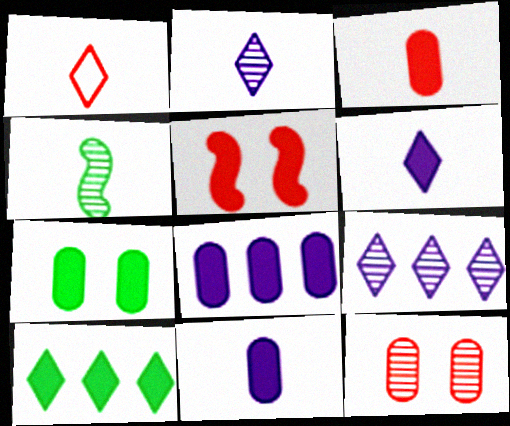[[1, 4, 11], 
[3, 7, 8], 
[4, 9, 12], 
[5, 10, 11]]